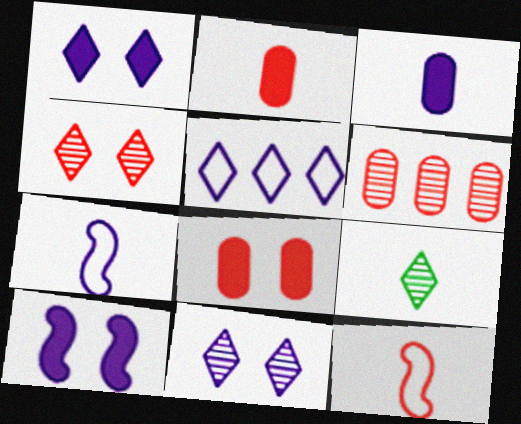[[2, 7, 9], 
[3, 9, 12]]